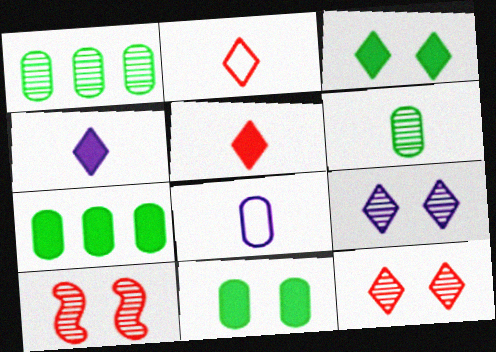[]